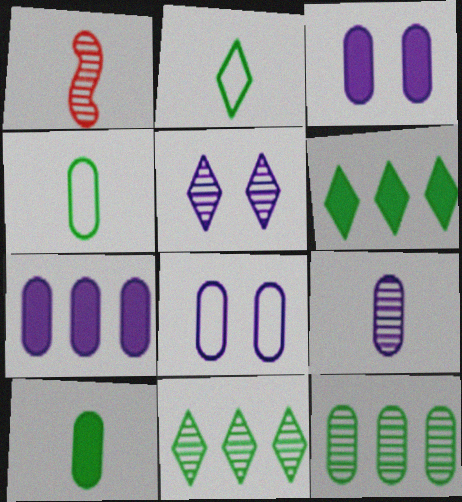[[1, 5, 12], 
[1, 6, 8], 
[7, 8, 9]]